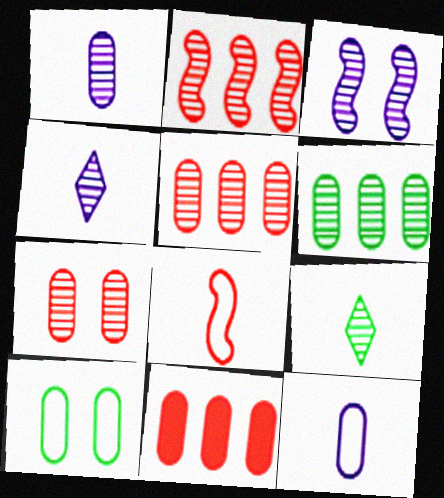[[1, 6, 7], 
[1, 10, 11], 
[3, 5, 9]]